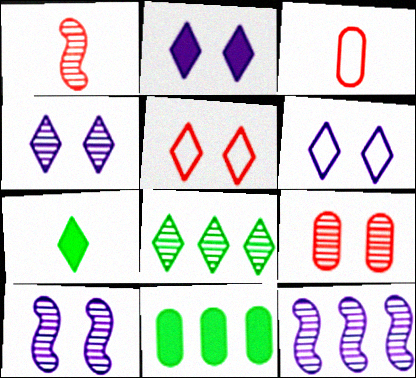[[1, 6, 11], 
[2, 4, 6]]